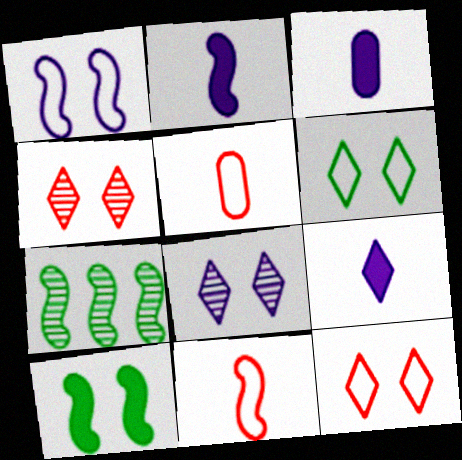[[2, 3, 9], 
[3, 7, 12]]